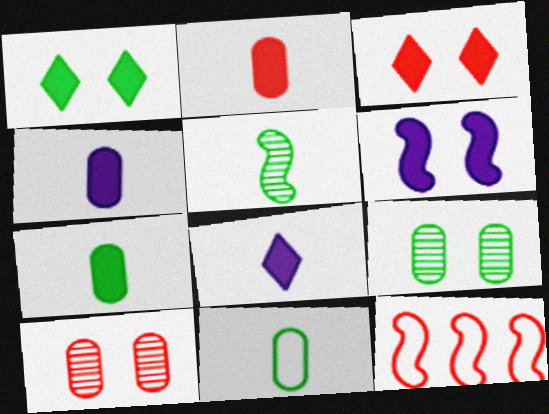[[2, 4, 7], 
[5, 6, 12], 
[8, 9, 12]]